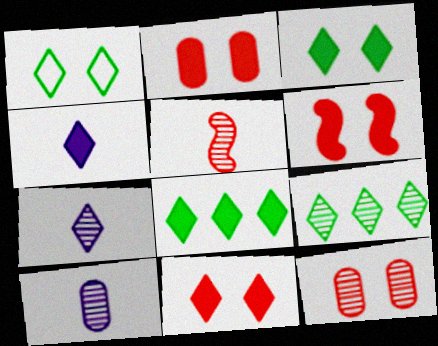[[2, 6, 11], 
[4, 8, 11]]